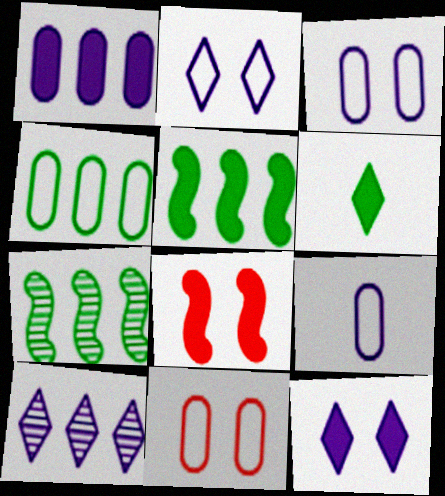[[1, 6, 8], 
[4, 9, 11]]